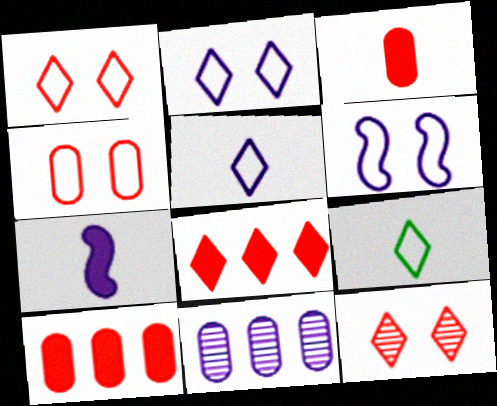[[2, 7, 11]]